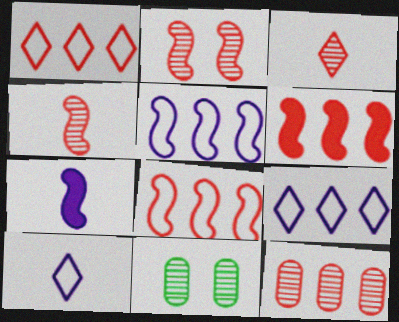[[1, 6, 12], 
[1, 7, 11], 
[2, 3, 12], 
[6, 10, 11]]